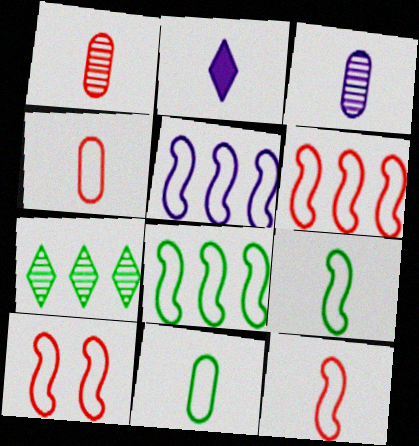[[1, 2, 9], 
[5, 6, 8], 
[5, 9, 10], 
[6, 10, 12]]